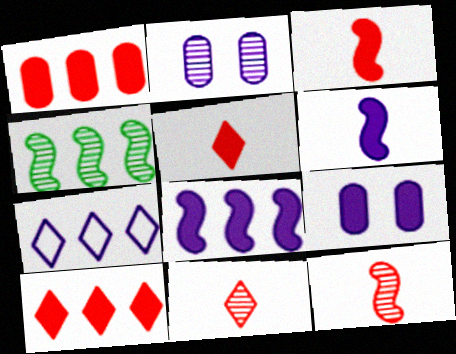[[1, 4, 7], 
[2, 4, 11], 
[2, 6, 7]]